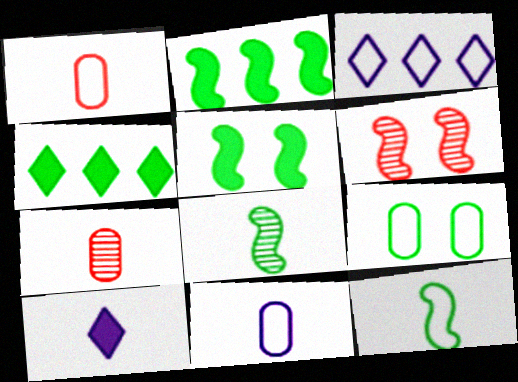[[1, 8, 10], 
[3, 5, 7], 
[4, 6, 11], 
[4, 8, 9], 
[7, 10, 12]]